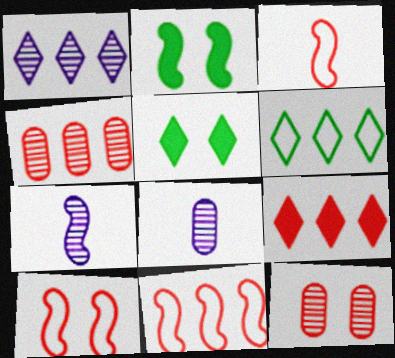[[1, 6, 9], 
[2, 7, 11], 
[3, 9, 12], 
[3, 10, 11], 
[4, 9, 11], 
[5, 8, 11]]